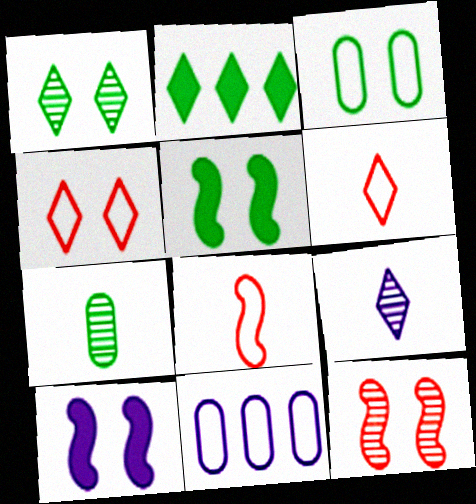[[1, 3, 5], 
[2, 4, 9], 
[9, 10, 11]]